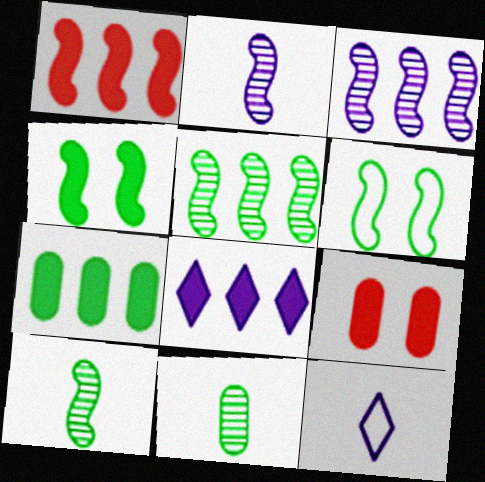[[1, 2, 6], 
[1, 7, 8], 
[5, 9, 12]]